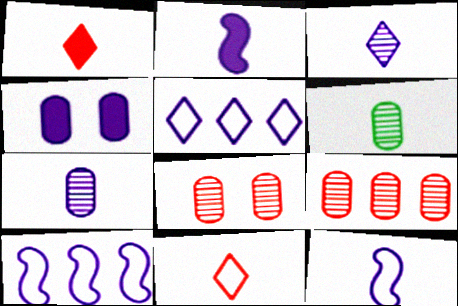[[1, 6, 12], 
[2, 6, 11], 
[3, 4, 10]]